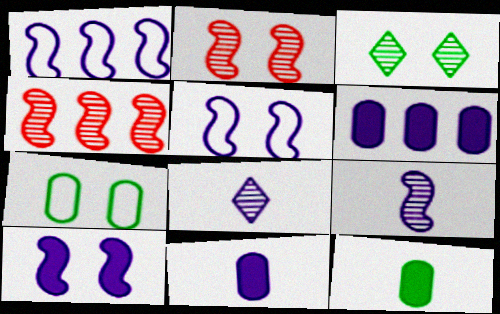[[1, 9, 10], 
[5, 6, 8]]